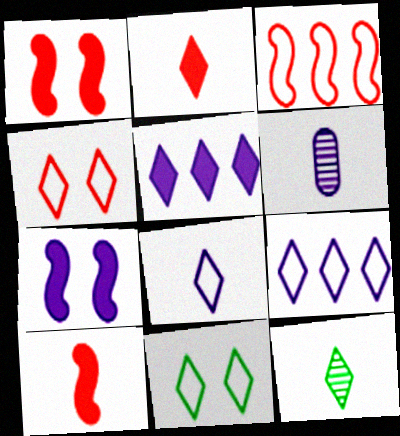[[2, 8, 12], 
[4, 5, 12], 
[6, 7, 9]]